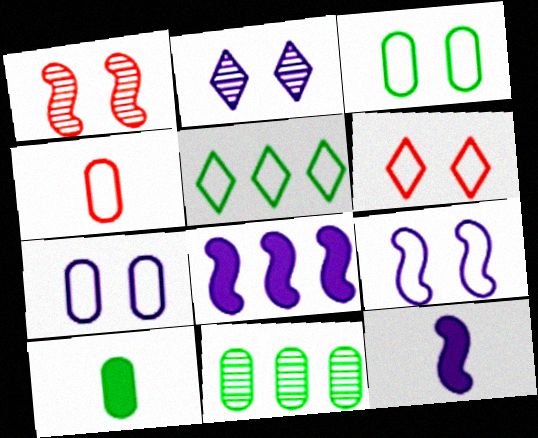[[3, 6, 9], 
[3, 10, 11], 
[4, 5, 9], 
[6, 11, 12]]